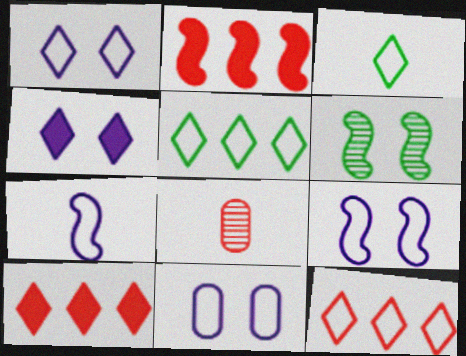[[1, 3, 12], 
[1, 9, 11], 
[2, 6, 7]]